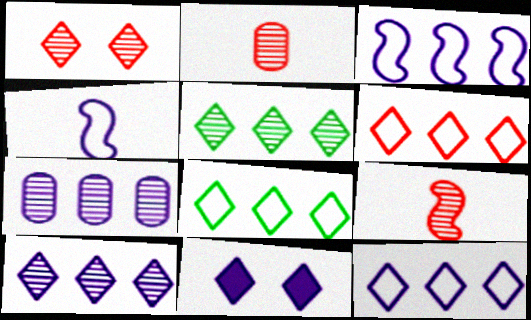[[4, 7, 11], 
[6, 8, 12]]